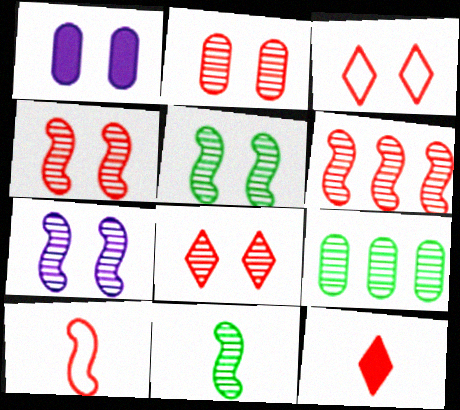[[1, 3, 5], 
[2, 4, 8], 
[4, 5, 7], 
[6, 7, 11]]